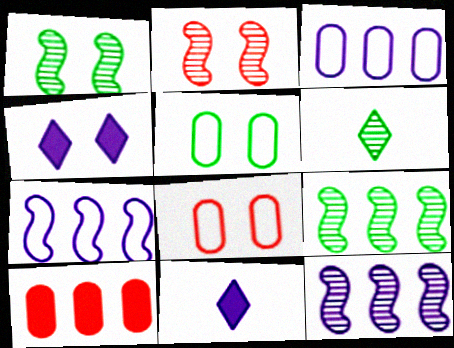[[1, 4, 8], 
[2, 4, 5], 
[8, 9, 11]]